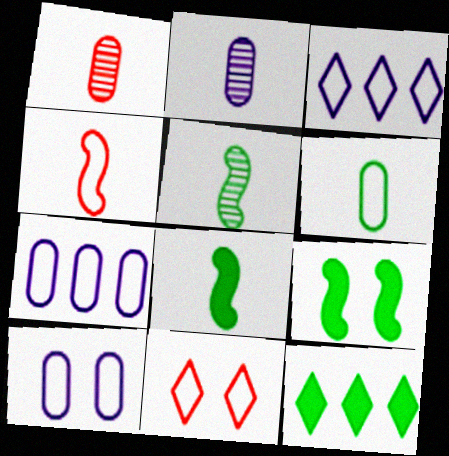[[1, 3, 9]]